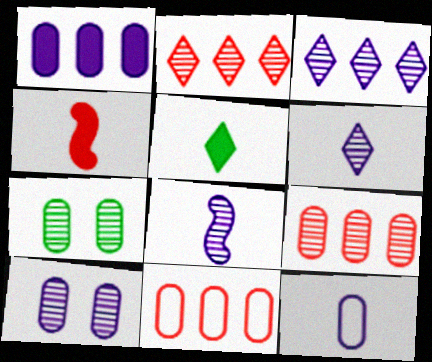[[1, 10, 12], 
[2, 7, 8], 
[3, 8, 10]]